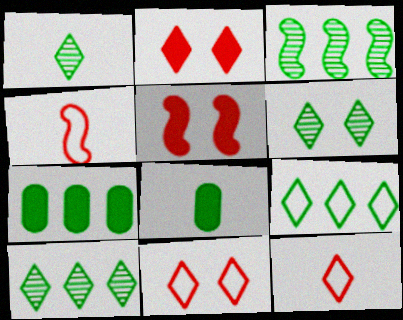[[1, 6, 10], 
[3, 7, 9]]